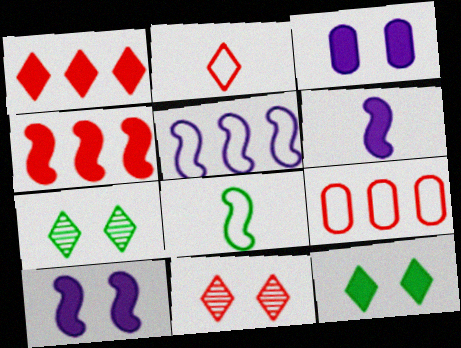[[1, 2, 11], 
[6, 7, 9]]